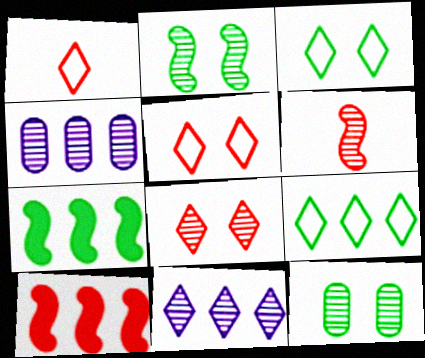[[4, 9, 10], 
[6, 11, 12]]